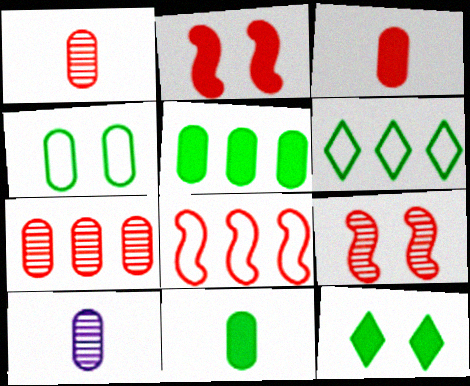[[2, 6, 10], 
[8, 10, 12]]